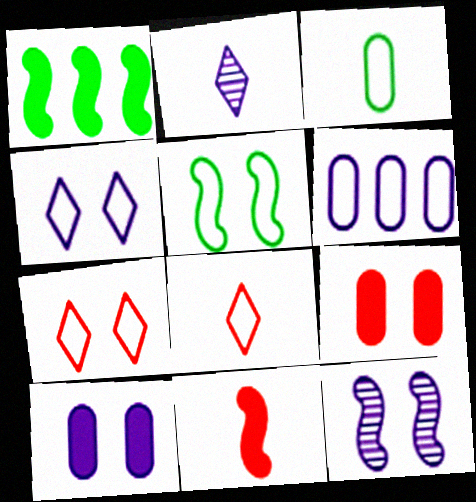[[2, 3, 11], 
[4, 10, 12], 
[5, 6, 8]]